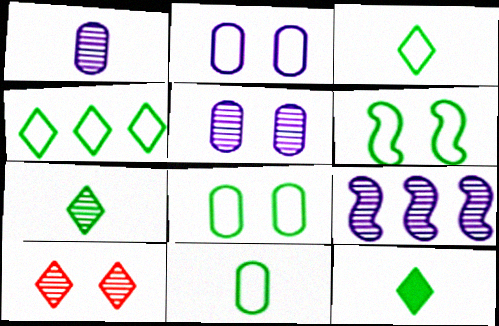[[3, 7, 12], 
[4, 6, 11]]